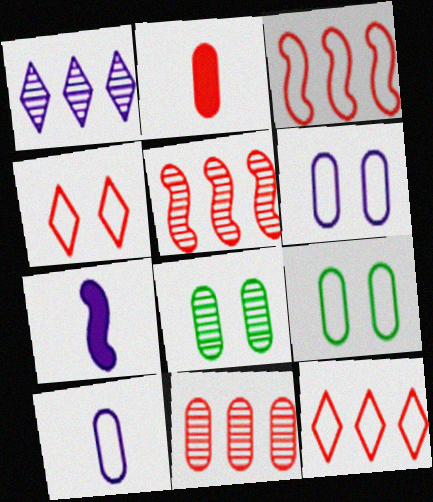[[1, 6, 7], 
[2, 4, 5], 
[7, 8, 12]]